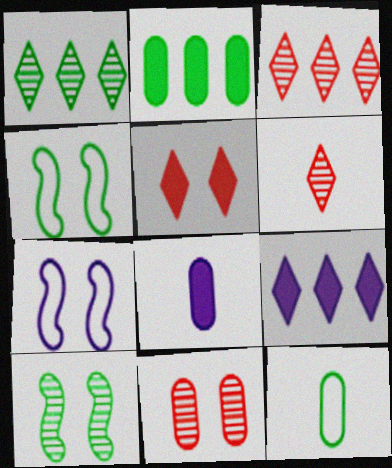[[2, 6, 7], 
[3, 4, 8]]